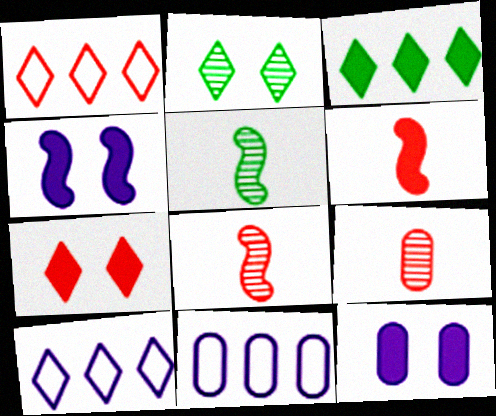[[1, 5, 12], 
[2, 6, 11], 
[3, 6, 12], 
[5, 7, 11]]